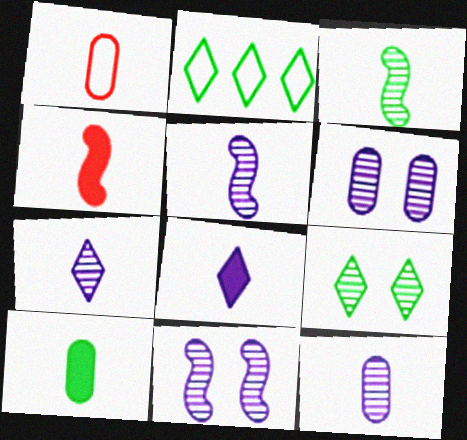[[1, 3, 8], 
[1, 10, 12], 
[2, 4, 6], 
[4, 8, 10], 
[5, 7, 12]]